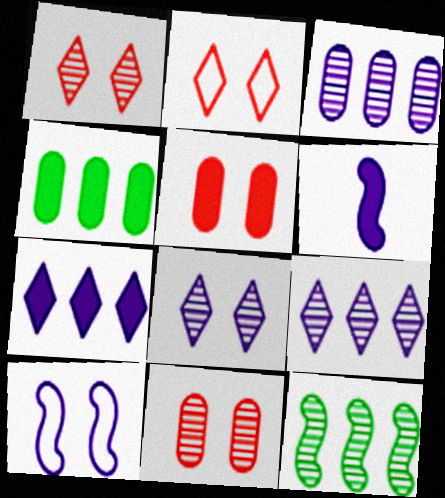[]